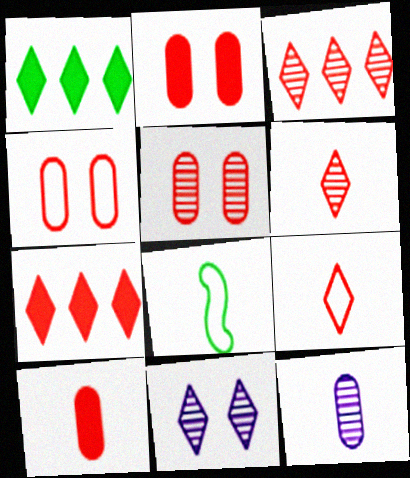[[1, 9, 11], 
[2, 4, 5]]